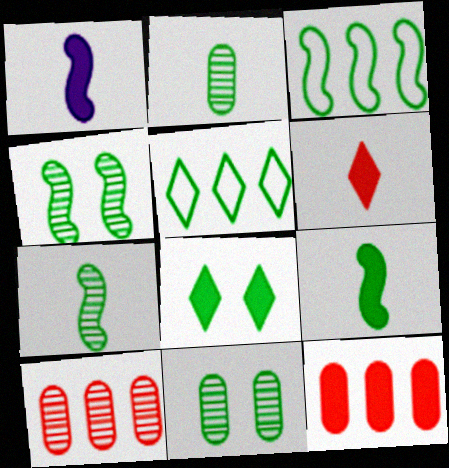[[1, 8, 12], 
[2, 3, 8], 
[3, 4, 9], 
[5, 9, 11]]